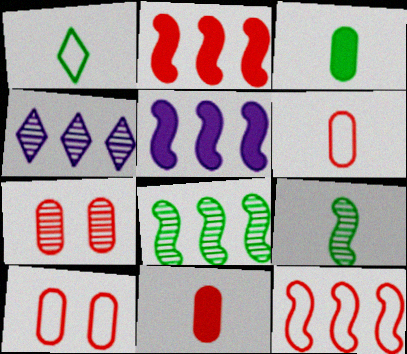[[1, 3, 9], 
[1, 5, 7], 
[4, 7, 9], 
[5, 8, 12]]